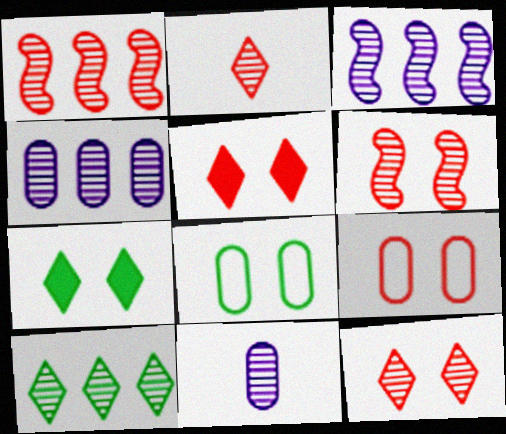[[1, 4, 10], 
[5, 6, 9], 
[6, 10, 11]]